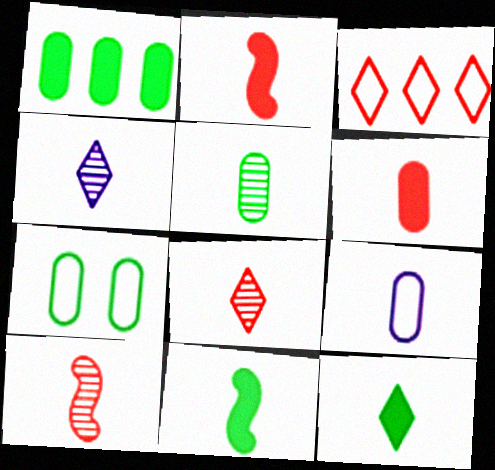[[1, 5, 7], 
[4, 5, 10], 
[5, 6, 9], 
[8, 9, 11], 
[9, 10, 12]]